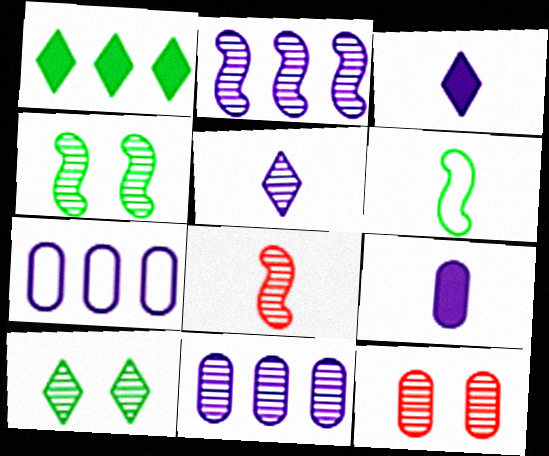[[2, 4, 8], 
[8, 10, 11]]